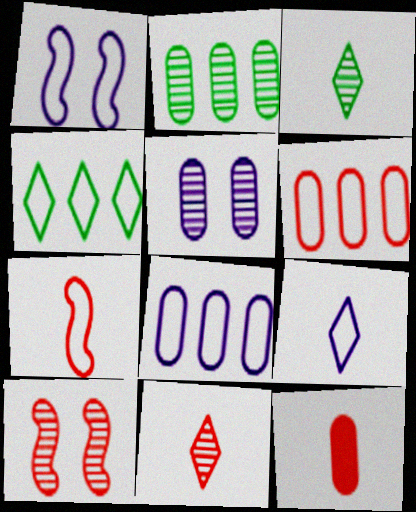[[1, 8, 9], 
[7, 11, 12]]